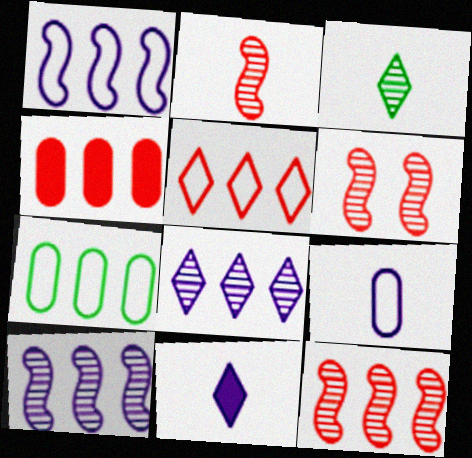[[1, 5, 7], 
[2, 6, 12], 
[4, 5, 12], 
[6, 7, 11]]